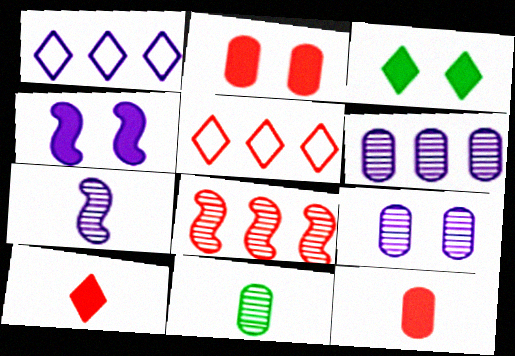[[2, 3, 4], 
[4, 5, 11]]